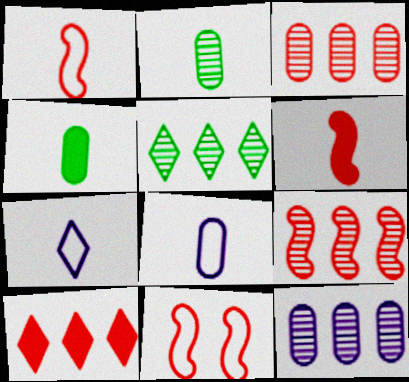[[2, 6, 7], 
[5, 9, 12], 
[6, 9, 11]]